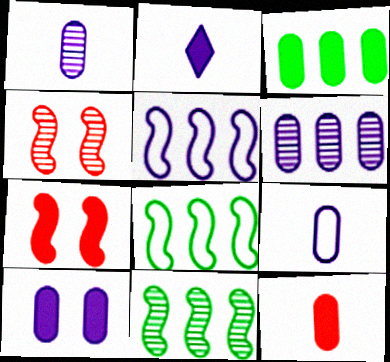[[2, 3, 7], 
[3, 10, 12], 
[6, 9, 10]]